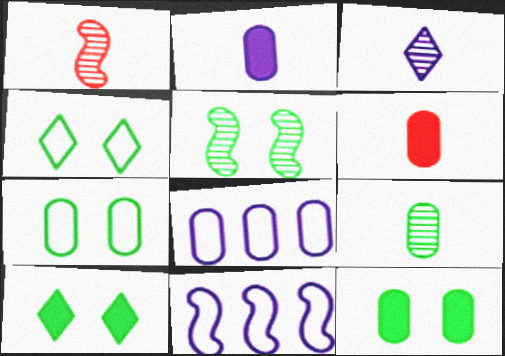[[1, 3, 9], 
[1, 8, 10], 
[4, 5, 12], 
[5, 7, 10]]